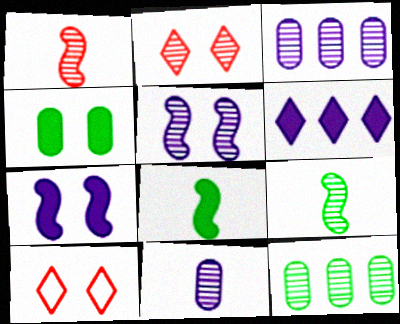[[2, 3, 9], 
[3, 8, 10], 
[4, 5, 10]]